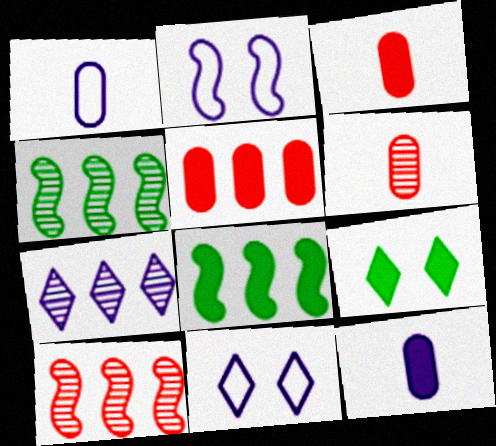[[1, 9, 10], 
[2, 7, 12], 
[3, 4, 11], 
[6, 8, 11]]